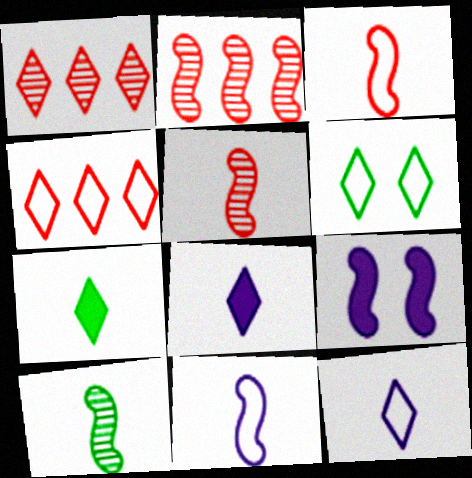[[1, 6, 8], 
[4, 6, 12]]